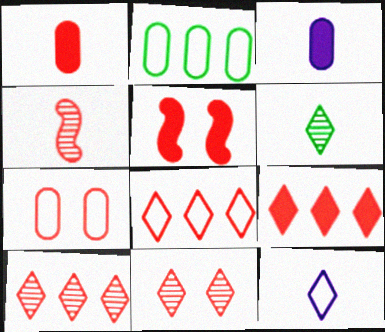[[1, 5, 9], 
[4, 7, 9], 
[5, 7, 11], 
[8, 9, 10]]